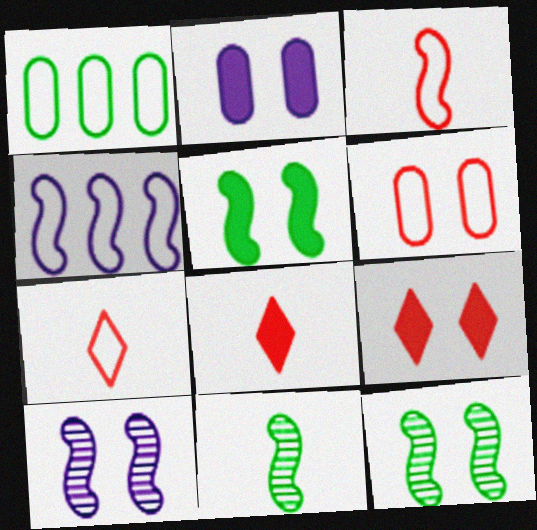[[1, 8, 10], 
[2, 5, 9]]